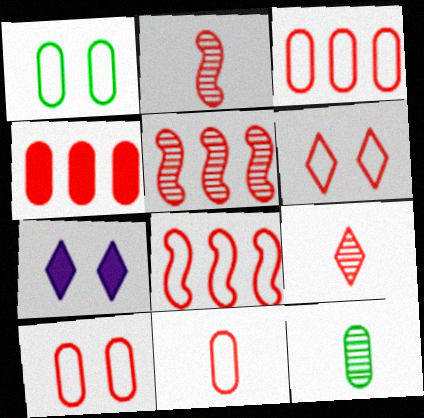[[2, 4, 6], 
[3, 10, 11], 
[6, 8, 11], 
[7, 8, 12]]